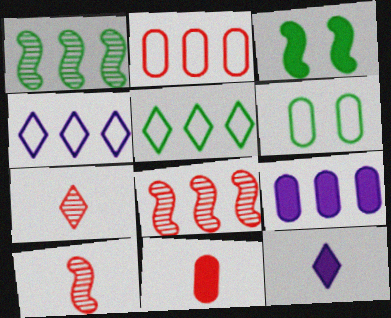[[5, 8, 9], 
[6, 8, 12]]